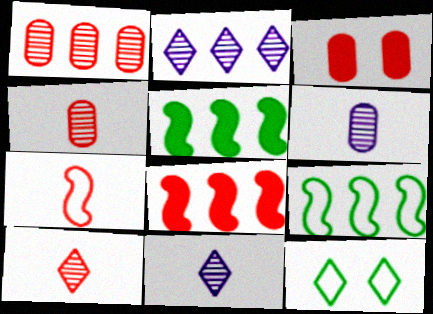[[3, 9, 11], 
[6, 8, 12]]